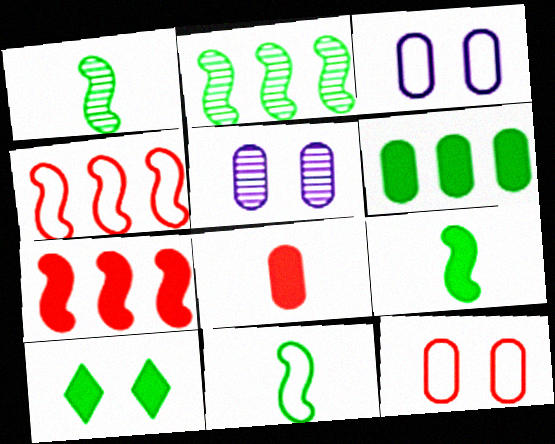[[1, 9, 11], 
[6, 9, 10]]